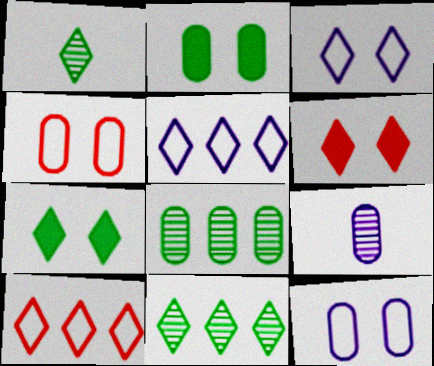[[1, 5, 6]]